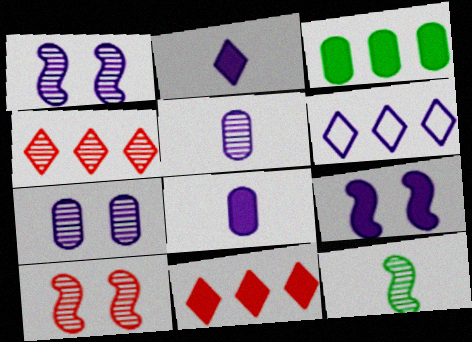[[1, 6, 8], 
[4, 7, 12], 
[5, 6, 9]]